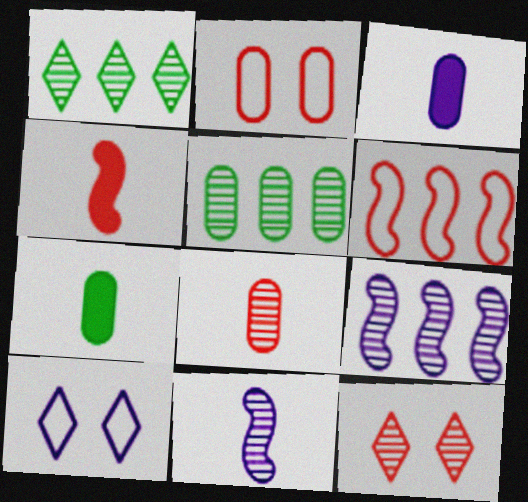[[2, 3, 5], 
[3, 9, 10], 
[4, 5, 10], 
[5, 11, 12]]